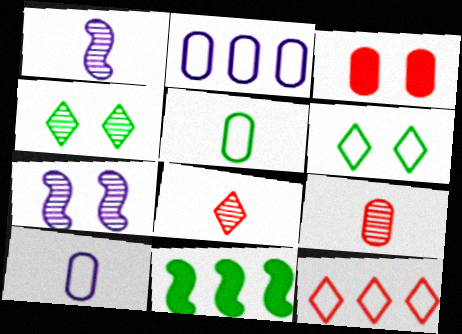[[3, 6, 7], 
[4, 5, 11]]